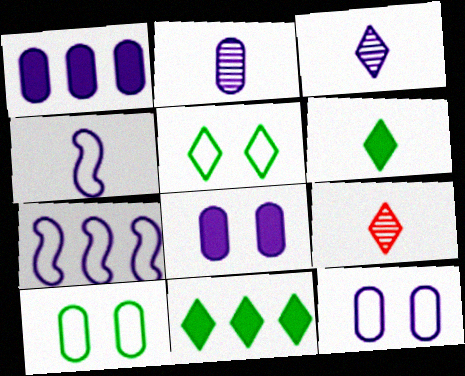[[1, 2, 12], 
[3, 7, 8]]